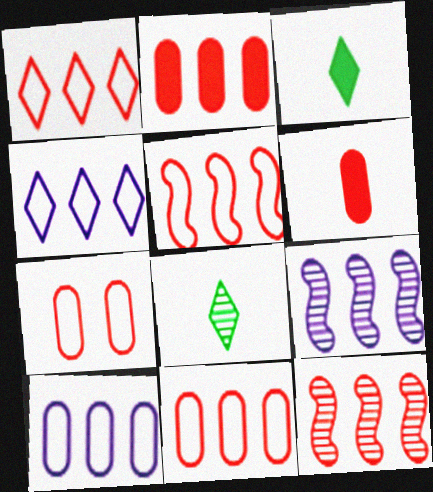[[1, 2, 12], 
[1, 5, 11], 
[3, 7, 9]]